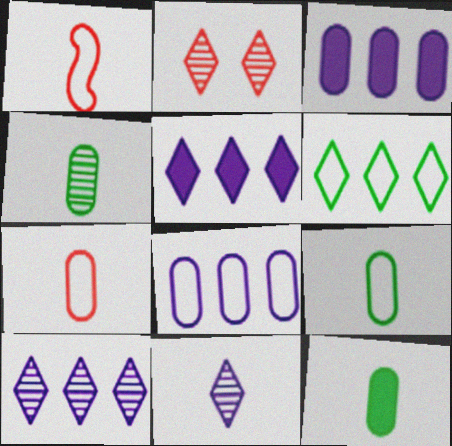[[1, 11, 12], 
[4, 9, 12]]